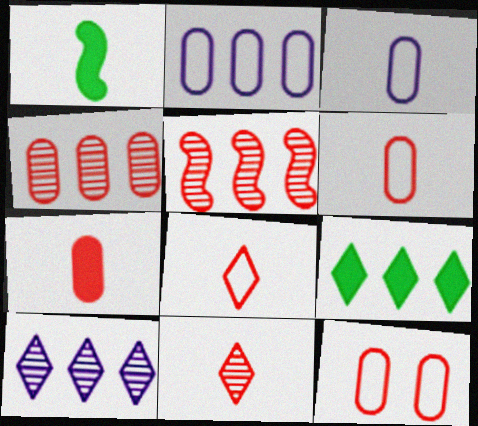[[1, 3, 11], 
[1, 10, 12], 
[2, 5, 9], 
[4, 7, 12]]